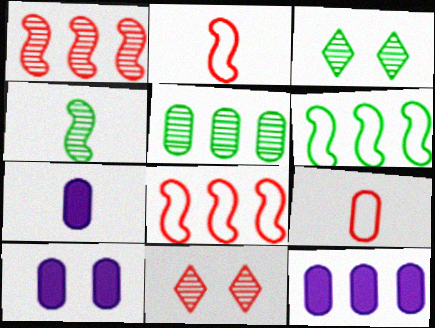[[2, 3, 12], 
[3, 4, 5], 
[3, 7, 8], 
[5, 9, 10], 
[6, 7, 11], 
[7, 10, 12]]